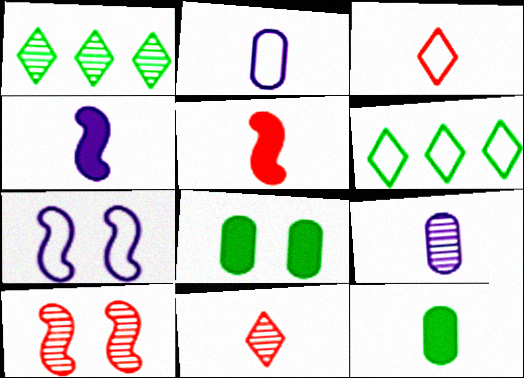[[1, 9, 10]]